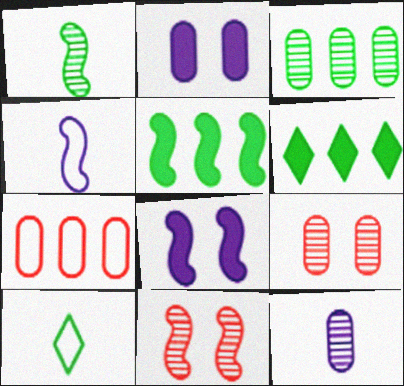[[3, 9, 12], 
[4, 5, 11], 
[4, 6, 9]]